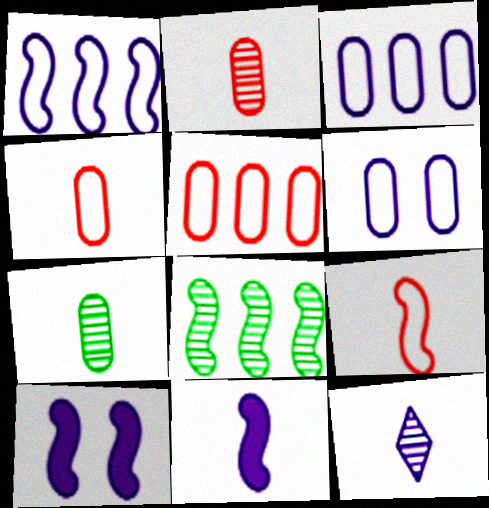[[3, 10, 12], 
[8, 9, 10]]